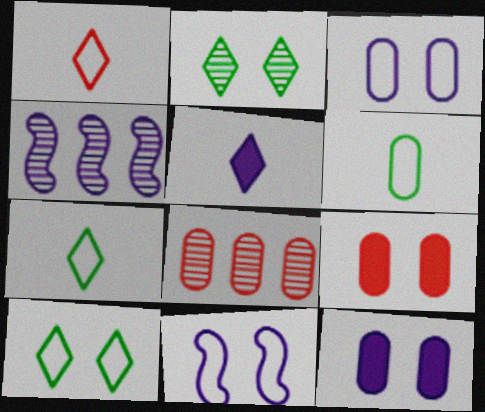[[2, 9, 11], 
[3, 4, 5], 
[4, 7, 9], 
[6, 8, 12]]